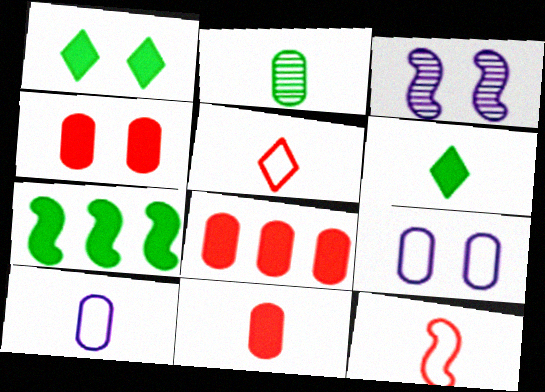[[2, 8, 9], 
[2, 10, 11], 
[3, 7, 12], 
[4, 8, 11]]